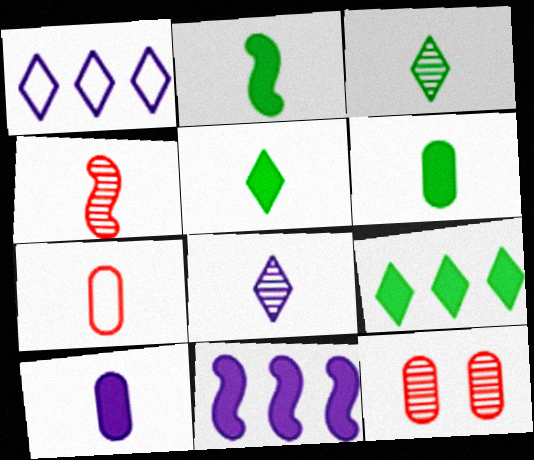[[1, 2, 12], 
[2, 5, 6], 
[2, 7, 8]]